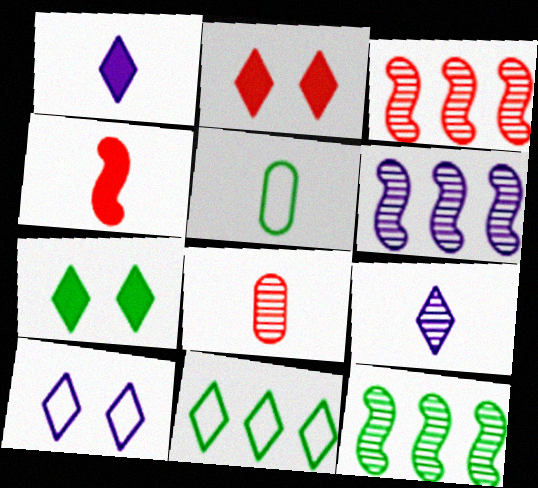[[2, 5, 6], 
[2, 9, 11], 
[3, 6, 12], 
[4, 5, 9], 
[5, 7, 12]]